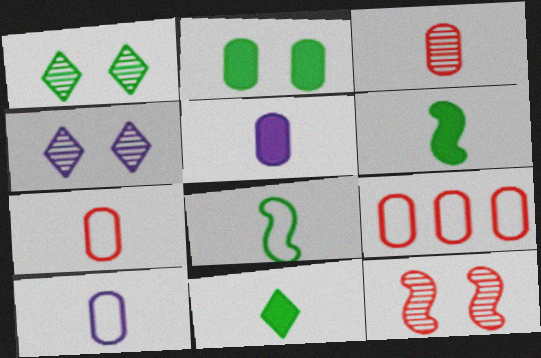[[4, 6, 9]]